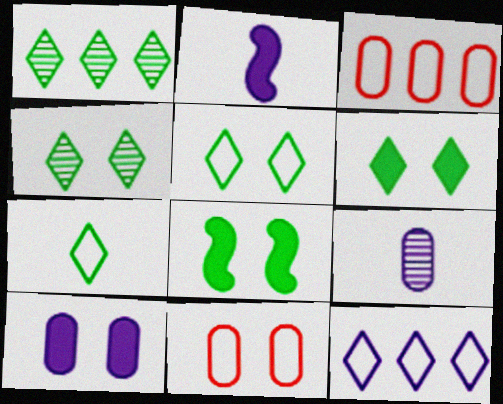[[1, 2, 11], 
[1, 6, 7], 
[2, 3, 4], 
[4, 5, 6]]